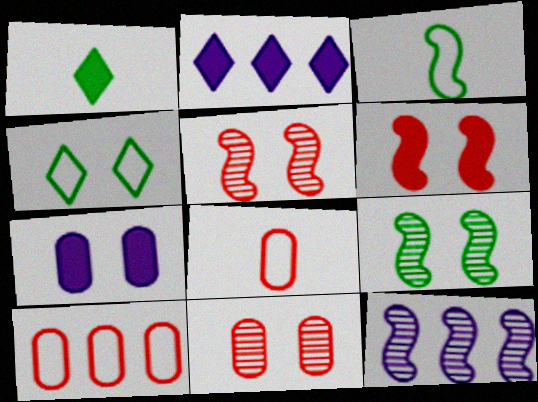[[2, 3, 11], 
[2, 8, 9], 
[3, 6, 12], 
[4, 5, 7]]